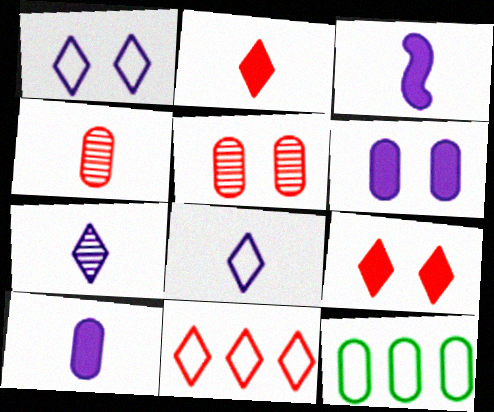[[4, 6, 12], 
[5, 10, 12]]